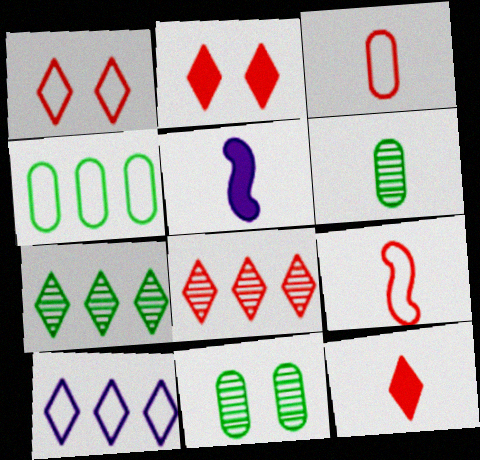[[1, 8, 12]]